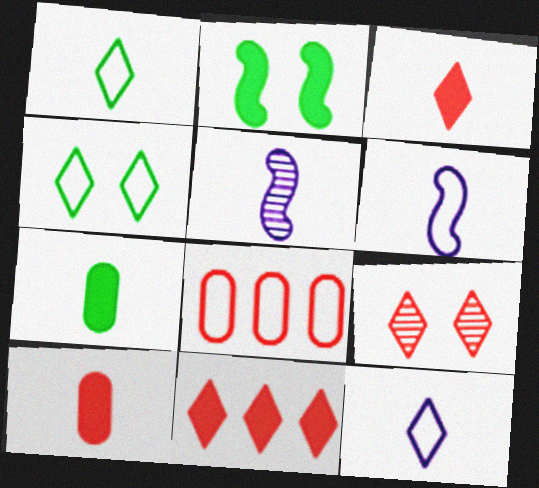[[1, 5, 10], 
[4, 6, 8]]